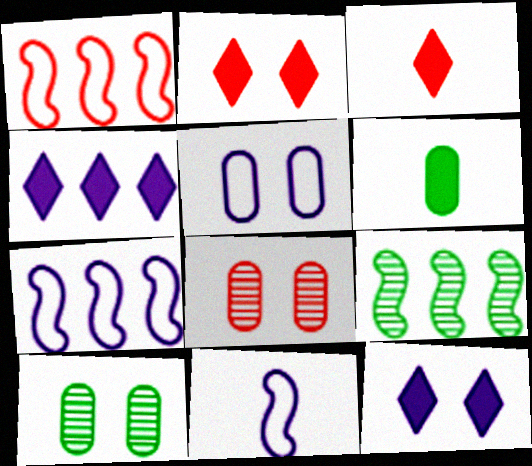[[1, 3, 8], 
[3, 5, 9], 
[3, 7, 10]]